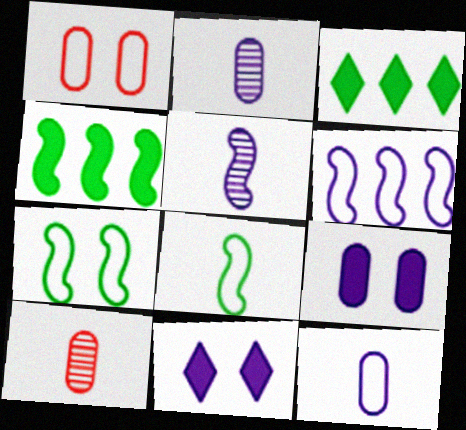[[1, 3, 5], 
[2, 6, 11]]